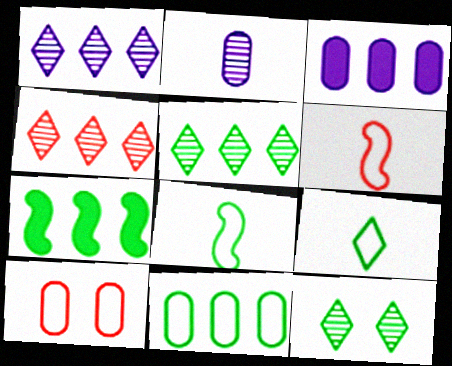[[1, 4, 5], 
[3, 6, 12], 
[5, 7, 11]]